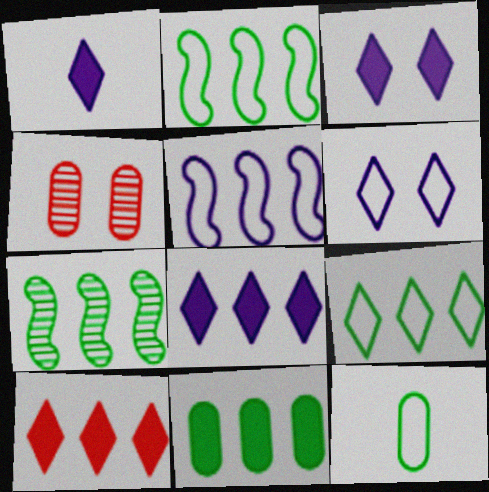[[1, 2, 4], 
[1, 3, 8], 
[7, 9, 11]]